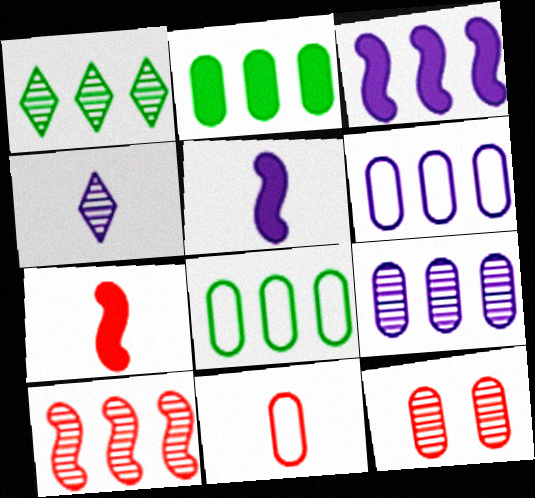[[1, 9, 10]]